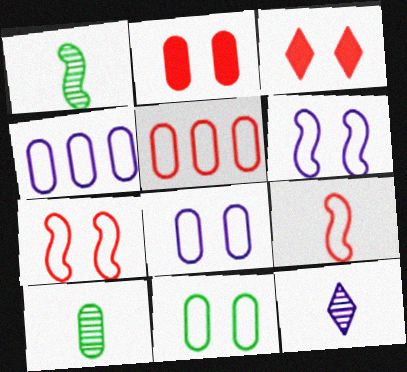[[1, 3, 4], 
[2, 4, 10]]